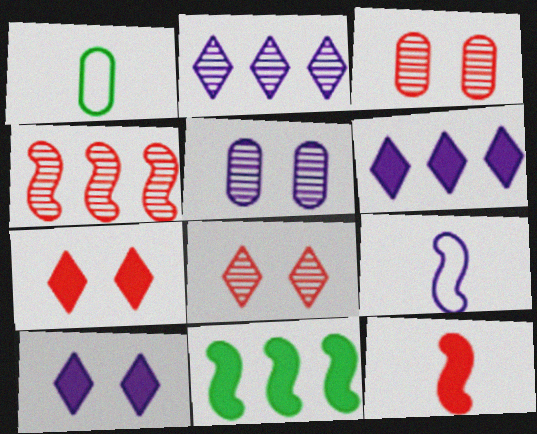[[1, 4, 10], 
[5, 6, 9]]